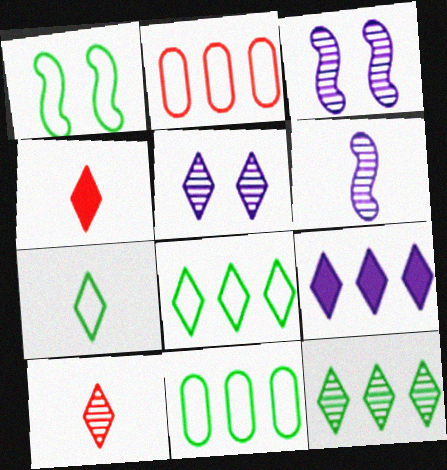[[1, 7, 11], 
[3, 4, 11], 
[4, 5, 8], 
[5, 10, 12]]